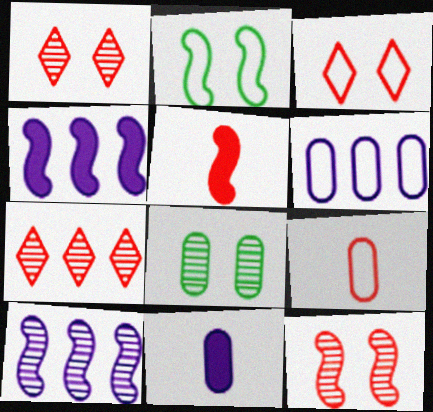[[2, 5, 10], 
[2, 7, 11]]